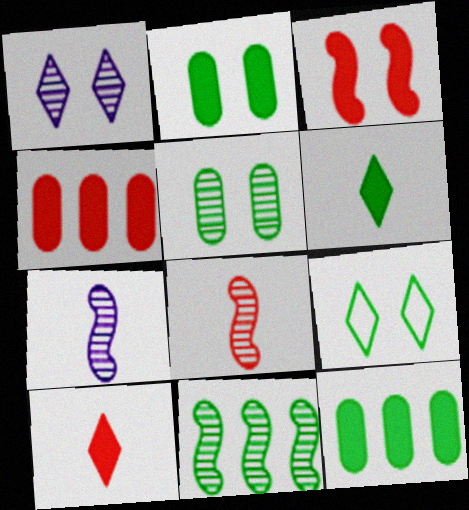[[3, 4, 10], 
[4, 7, 9]]